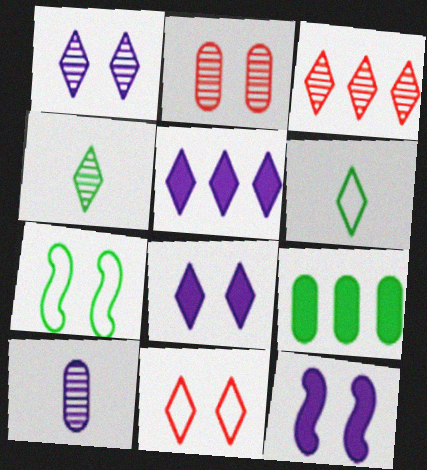[[1, 3, 4], 
[2, 7, 8], 
[3, 6, 8], 
[4, 5, 11], 
[4, 7, 9]]